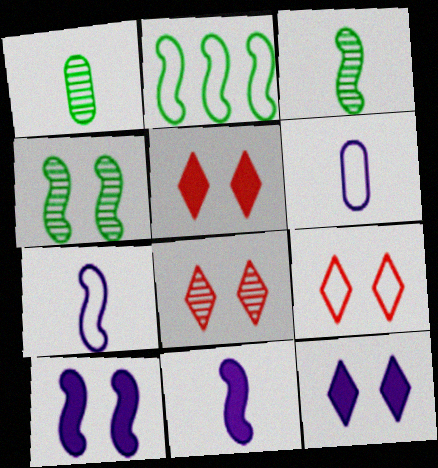[[2, 6, 9], 
[5, 8, 9]]